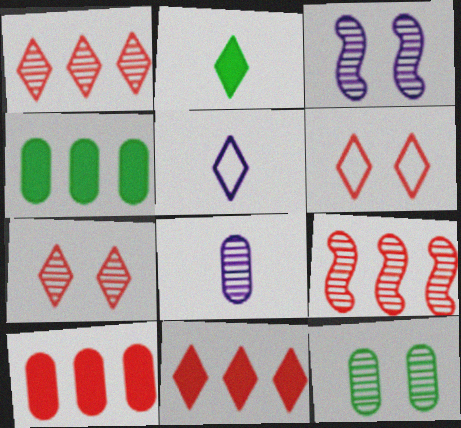[[3, 7, 12]]